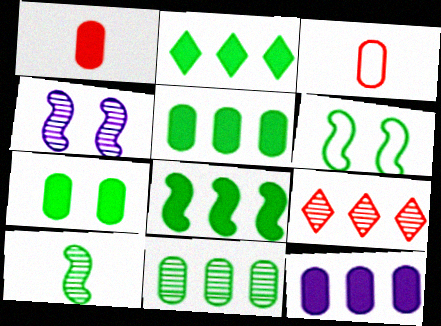[[1, 7, 12], 
[2, 3, 4], 
[2, 5, 8], 
[6, 8, 10]]